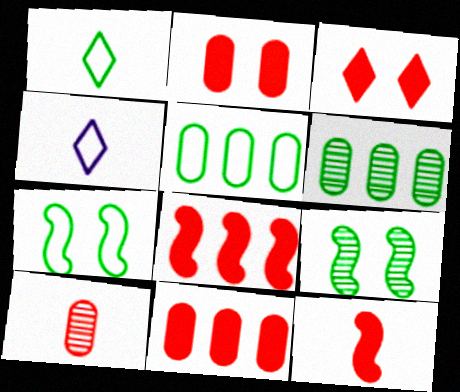[[1, 5, 7], 
[3, 11, 12], 
[4, 9, 11]]